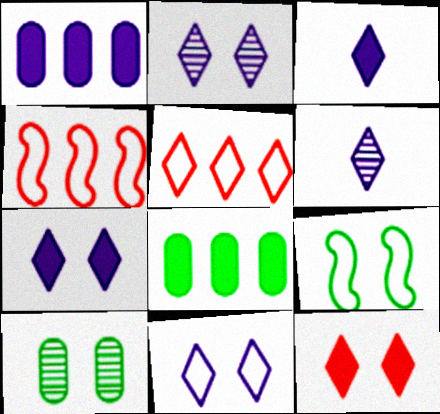[[2, 7, 11], 
[3, 4, 10]]